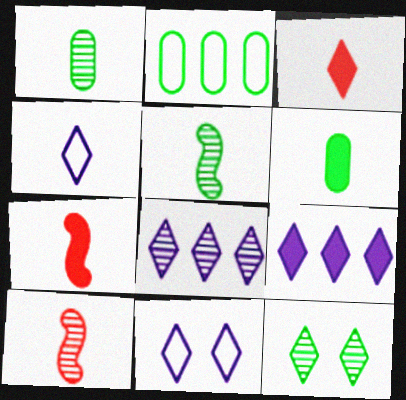[[1, 4, 7], 
[4, 6, 10]]